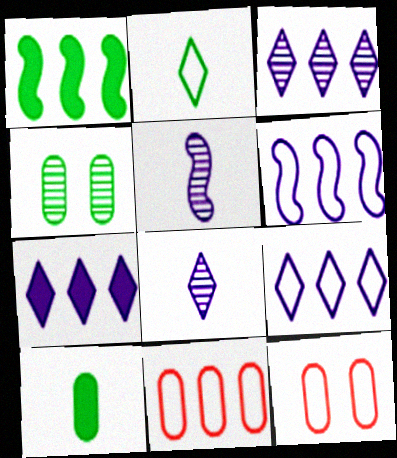[[1, 2, 4], 
[1, 3, 11], 
[1, 8, 12], 
[2, 6, 12], 
[3, 7, 9]]